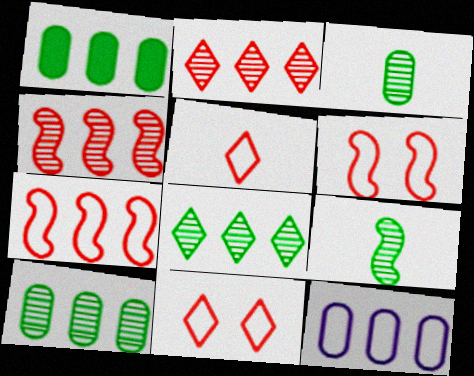[]